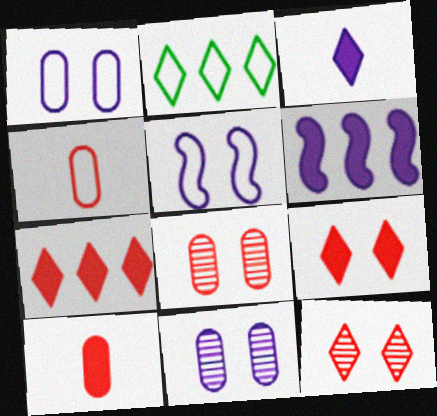[[2, 3, 12], 
[2, 4, 5]]